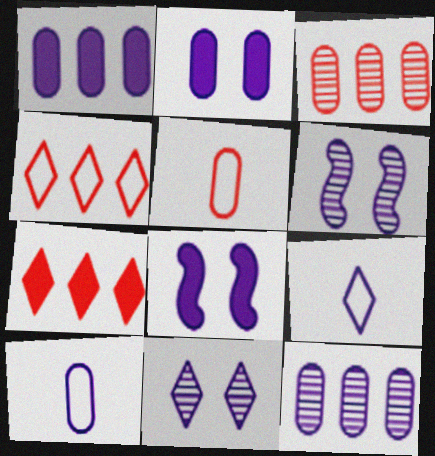[[1, 6, 9], 
[2, 10, 12], 
[8, 9, 12]]